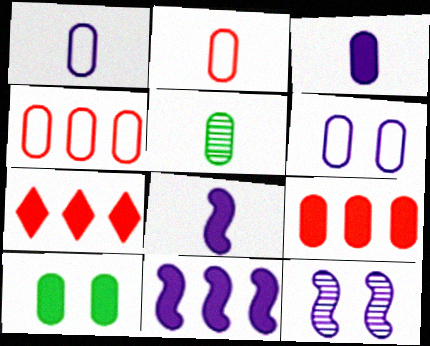[[2, 3, 5], 
[3, 9, 10], 
[5, 6, 9], 
[7, 8, 10]]